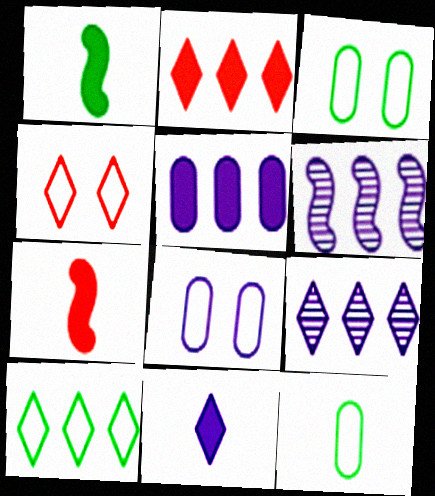[[2, 9, 10], 
[3, 7, 9], 
[6, 8, 11]]